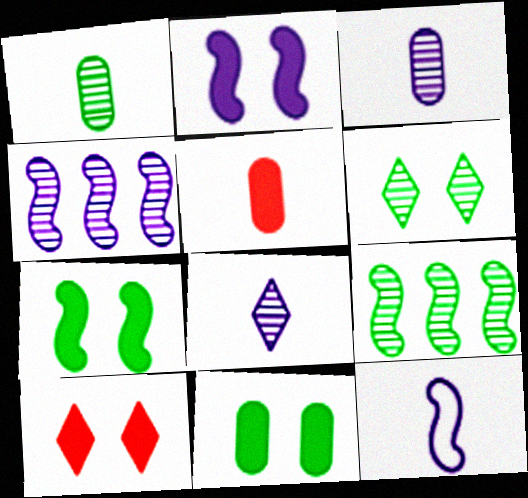[[1, 6, 9], 
[2, 4, 12], 
[2, 10, 11]]